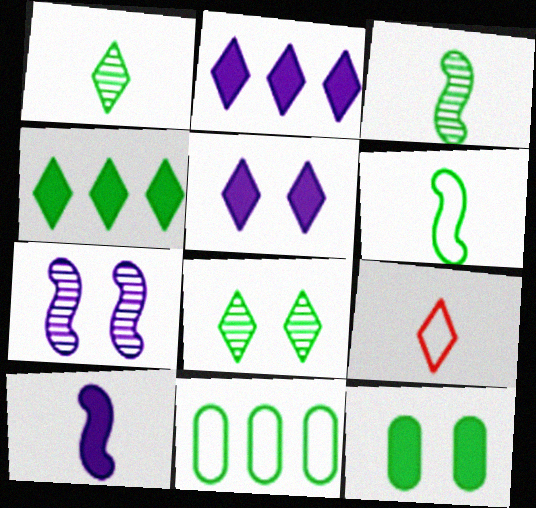[[2, 8, 9]]